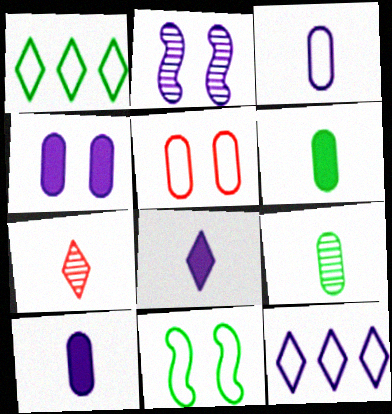[[2, 10, 12]]